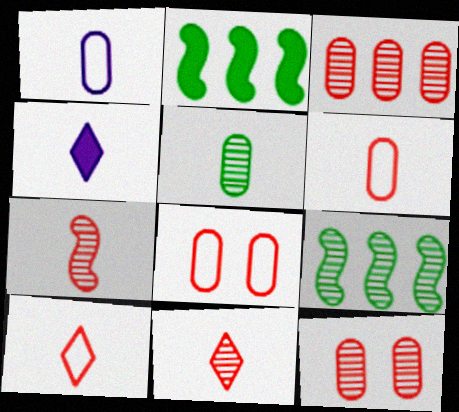[[4, 8, 9]]